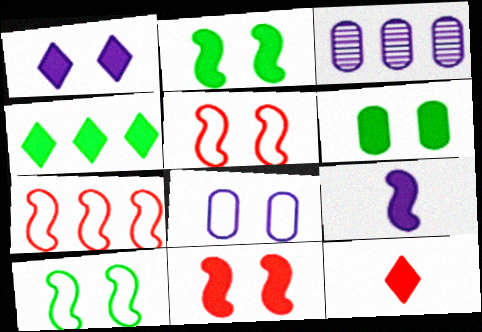[[1, 4, 12], 
[1, 6, 11], 
[3, 4, 7], 
[3, 10, 12]]